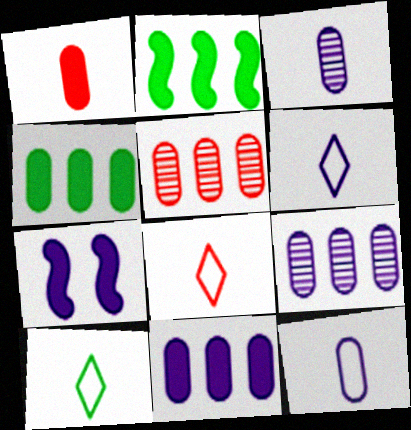[[5, 7, 10], 
[6, 7, 9], 
[6, 8, 10]]